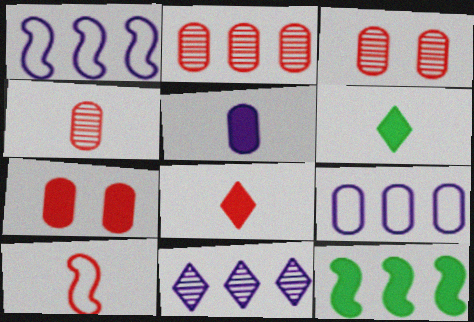[[1, 3, 6], 
[2, 3, 4], 
[4, 8, 10]]